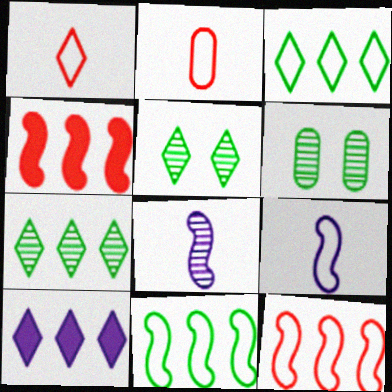[[1, 5, 10]]